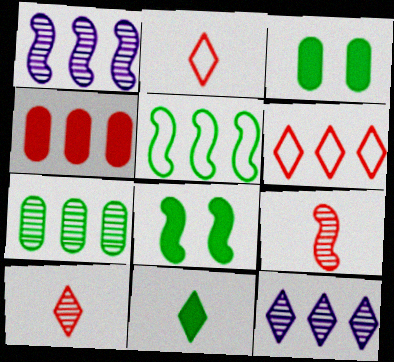[[1, 2, 3], 
[4, 5, 12]]